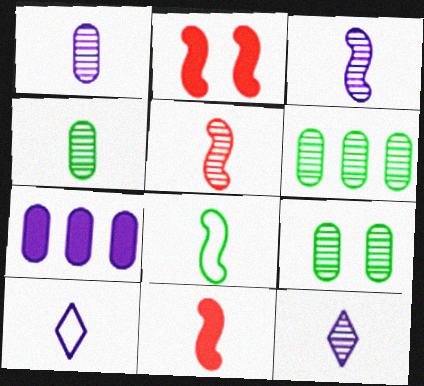[[1, 3, 12], 
[2, 6, 10], 
[3, 8, 11], 
[4, 5, 12], 
[4, 6, 9], 
[4, 10, 11]]